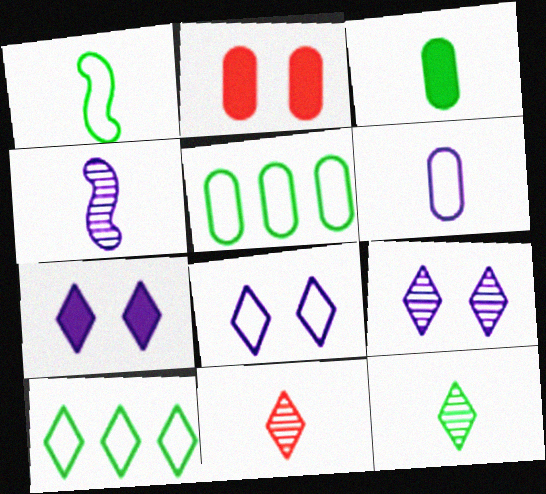[[1, 3, 12], 
[2, 4, 10], 
[7, 8, 9], 
[7, 10, 11]]